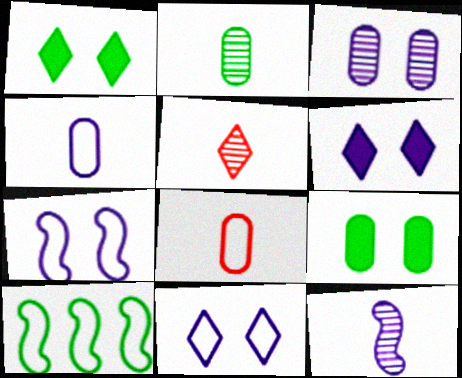[[1, 2, 10], 
[2, 5, 12], 
[3, 6, 7], 
[8, 10, 11]]